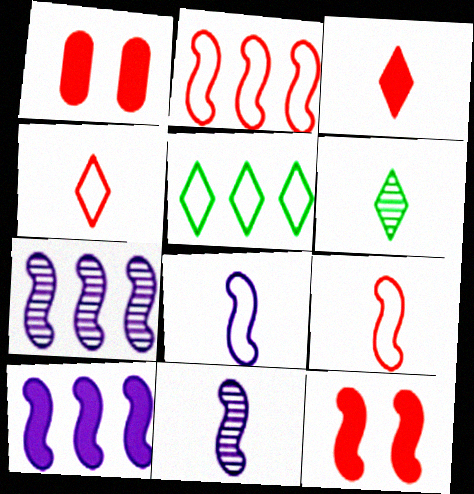[[1, 5, 11]]